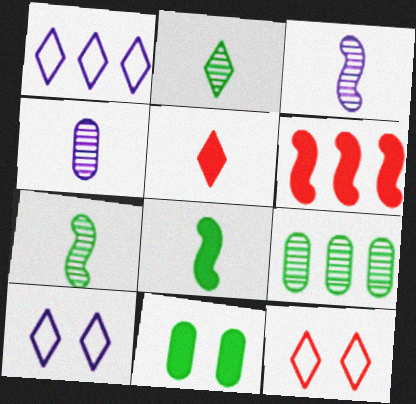[[1, 6, 9]]